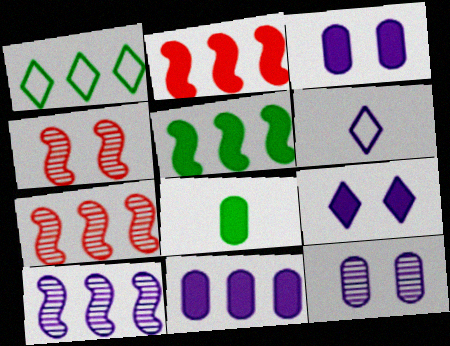[[1, 7, 11], 
[2, 8, 9], 
[3, 6, 10]]